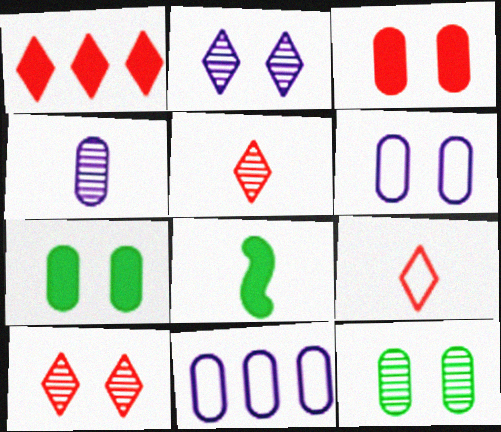[[1, 9, 10], 
[3, 6, 12], 
[4, 8, 9], 
[8, 10, 11]]